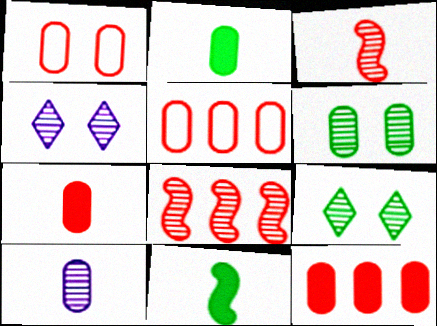[[4, 5, 11], 
[8, 9, 10]]